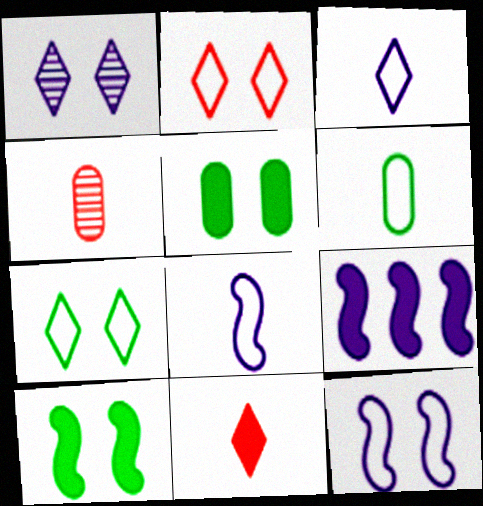[[4, 7, 9], 
[5, 9, 11]]